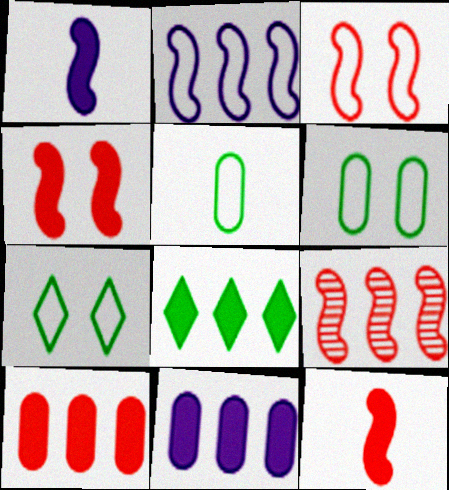[[3, 9, 12]]